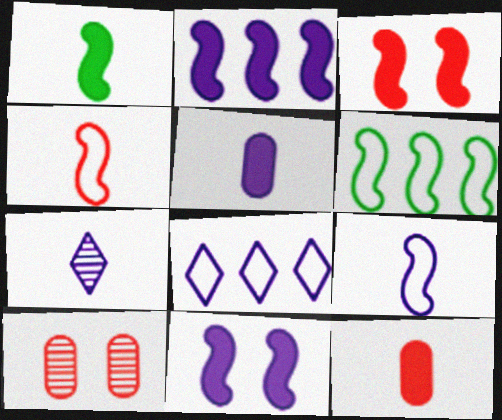[[1, 2, 3], 
[1, 8, 10], 
[5, 7, 9]]